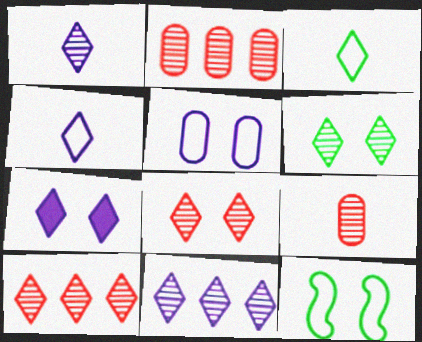[[1, 6, 10], 
[3, 7, 10], 
[4, 7, 11]]